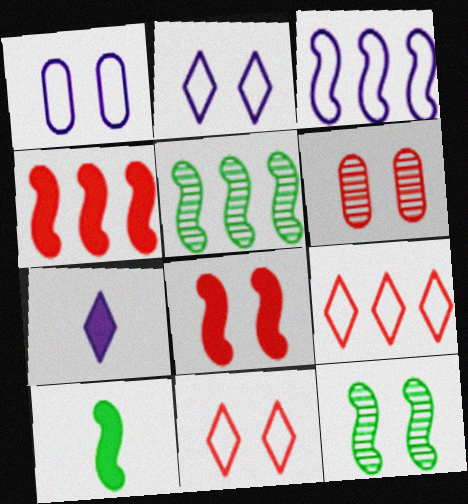[[3, 4, 5], 
[6, 8, 11]]